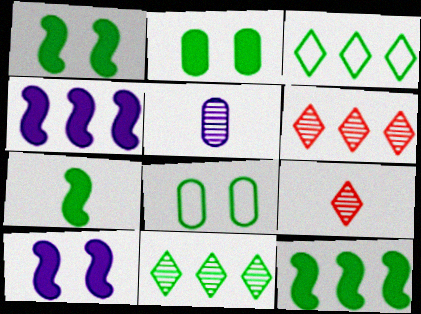[[1, 7, 12], 
[4, 8, 9], 
[7, 8, 11]]